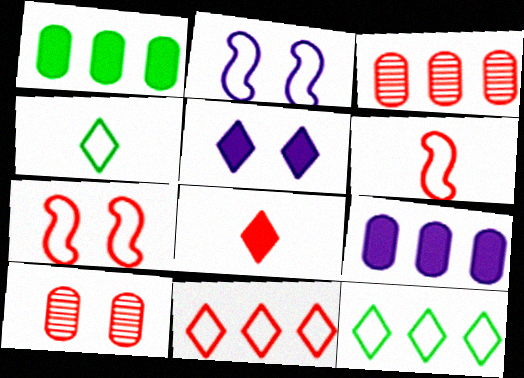[[3, 7, 8]]